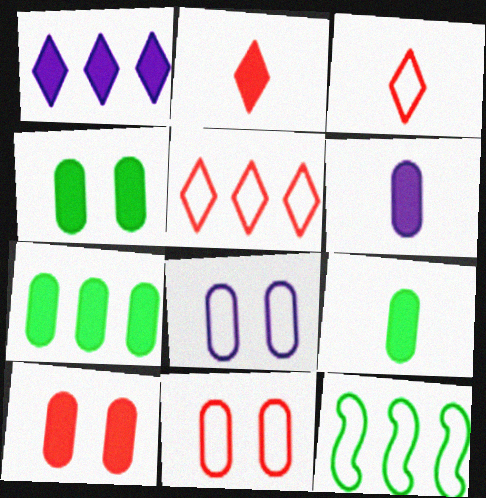[[3, 8, 12], 
[4, 7, 9], 
[6, 7, 10]]